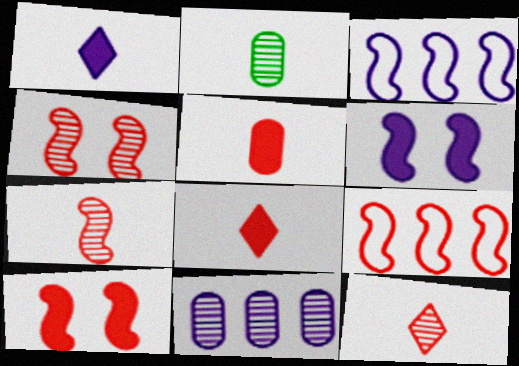[[7, 9, 10]]